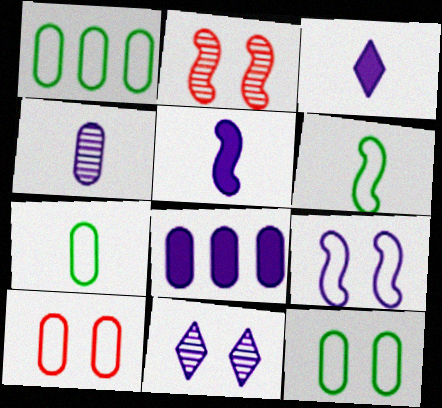[[1, 2, 3], 
[1, 7, 12]]